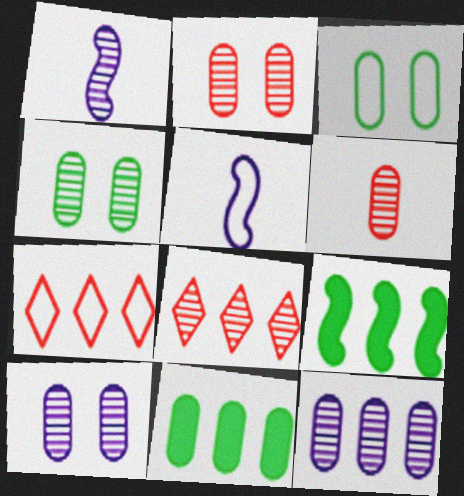[[1, 4, 8], 
[2, 4, 10], 
[3, 5, 7], 
[4, 6, 12], 
[7, 9, 12]]